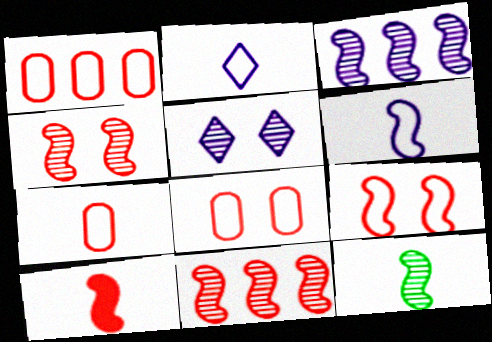[[1, 7, 8], 
[3, 4, 12], 
[6, 10, 12], 
[9, 10, 11]]